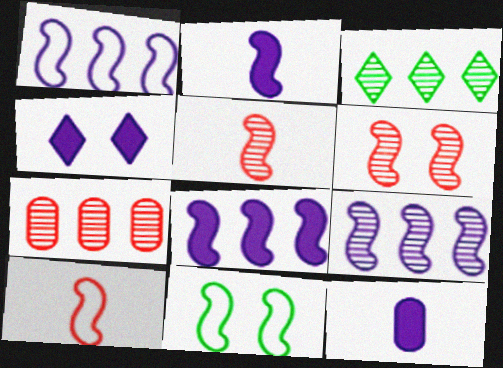[[1, 8, 9], 
[1, 10, 11], 
[3, 7, 9], 
[4, 8, 12], 
[5, 8, 11]]